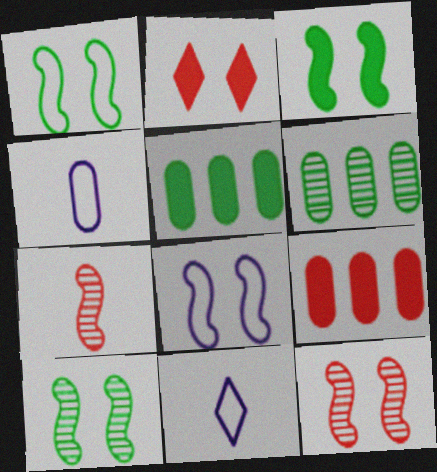[[1, 3, 10], 
[3, 8, 12], 
[5, 11, 12], 
[9, 10, 11]]